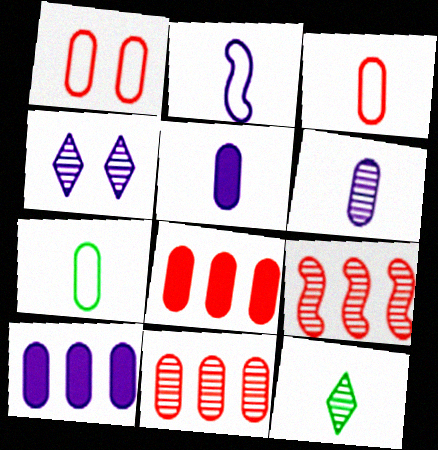[[2, 4, 10]]